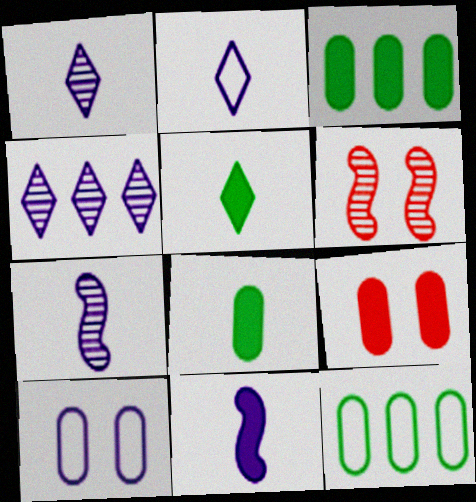[[2, 3, 6], 
[4, 10, 11]]